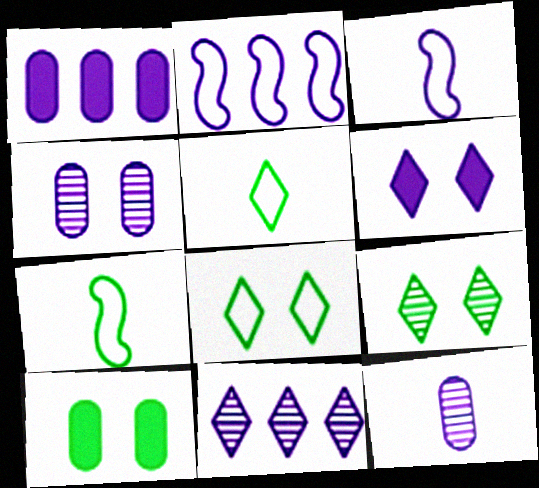[[1, 2, 11], 
[2, 6, 12]]